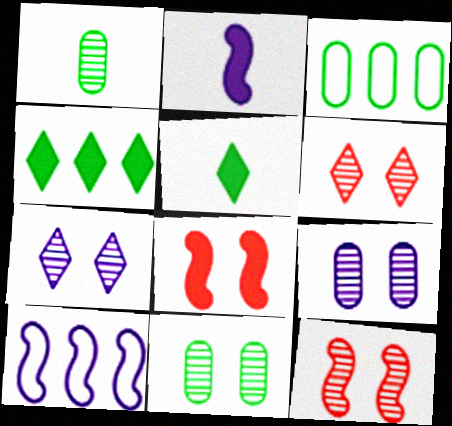[[2, 3, 6], 
[7, 11, 12]]